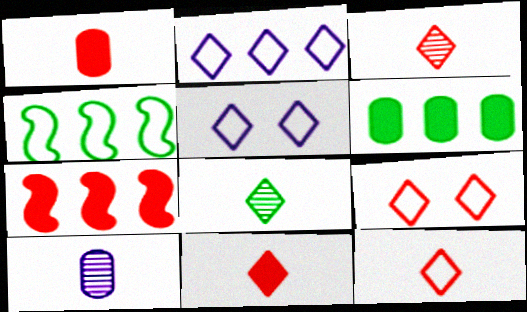[[3, 11, 12]]